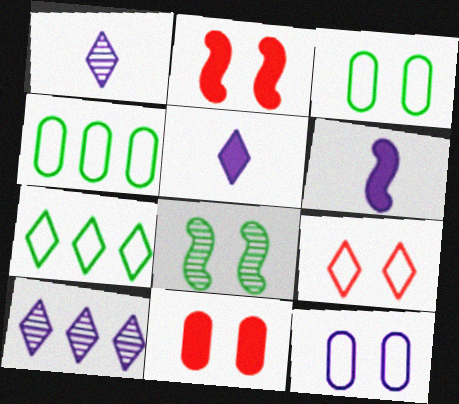[[1, 2, 4], 
[6, 10, 12]]